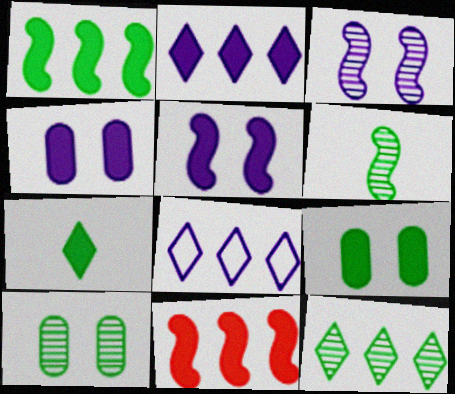[[1, 7, 9], 
[4, 7, 11], 
[6, 10, 12]]